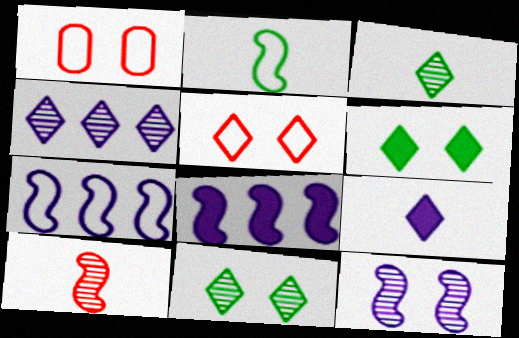[[1, 3, 8], 
[1, 6, 12]]